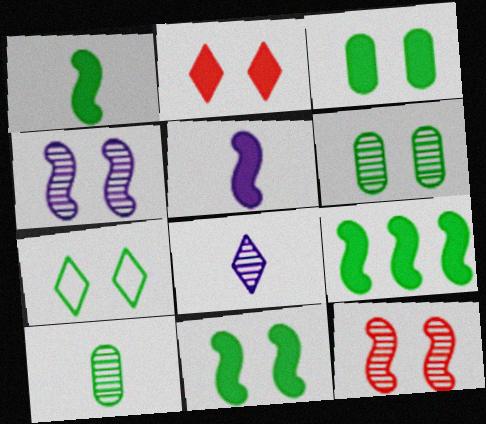[[1, 9, 11], 
[6, 7, 11], 
[7, 9, 10]]